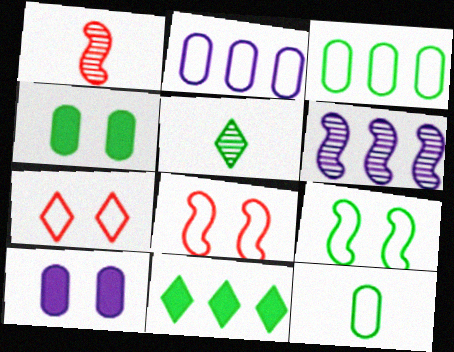[]